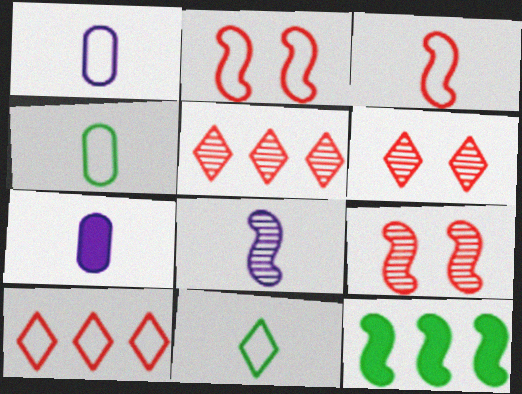[[1, 3, 11], 
[1, 6, 12], 
[2, 8, 12]]